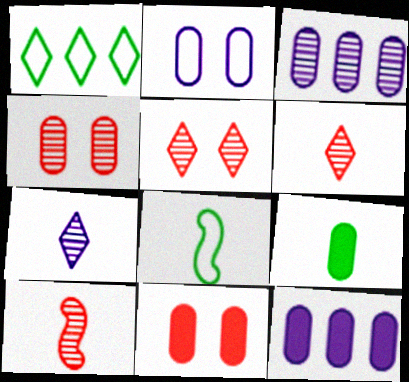[[5, 8, 12], 
[9, 11, 12]]